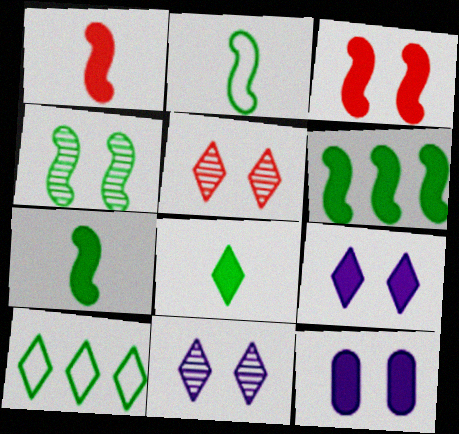[[2, 4, 6]]